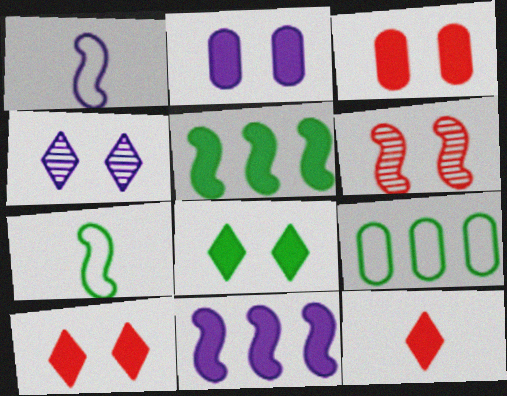[[1, 5, 6], 
[2, 5, 12], 
[6, 7, 11]]